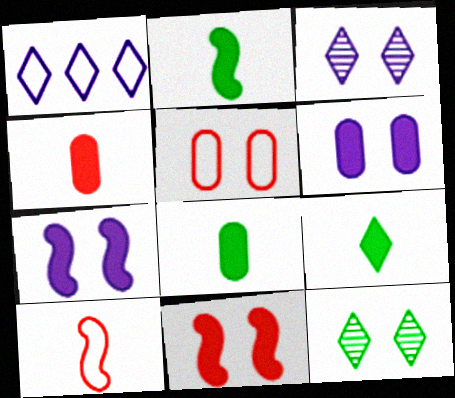[[2, 8, 9], 
[5, 7, 12]]